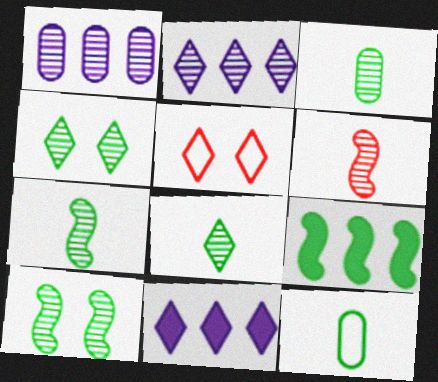[[1, 4, 6], 
[3, 7, 8], 
[4, 9, 12], 
[5, 8, 11]]